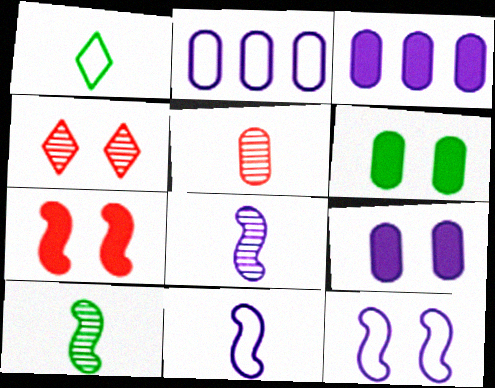[[2, 5, 6], 
[4, 6, 12]]